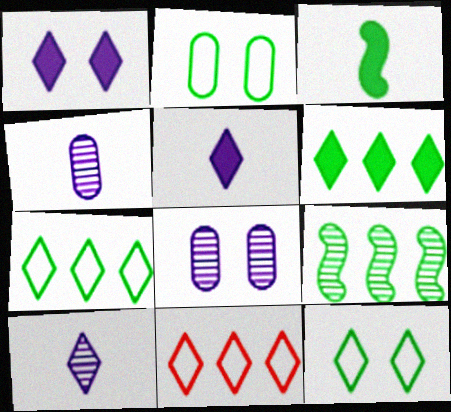[[3, 8, 11]]